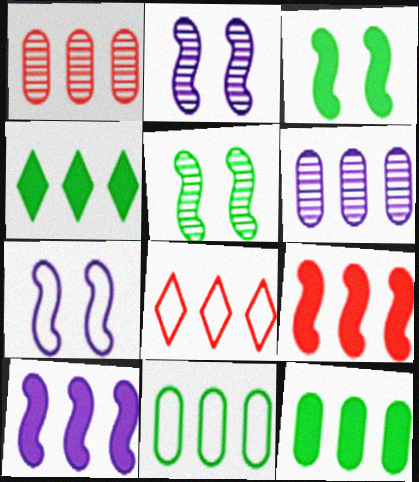[[1, 8, 9]]